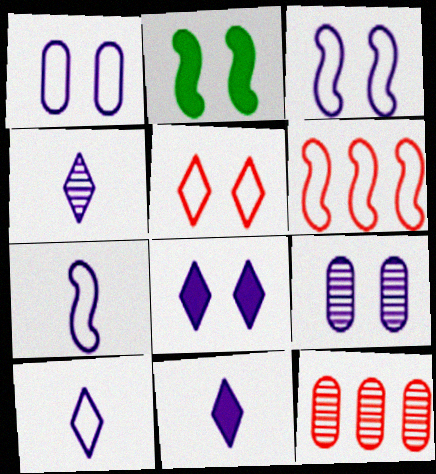[[2, 5, 9], 
[2, 10, 12], 
[3, 8, 9], 
[4, 10, 11]]